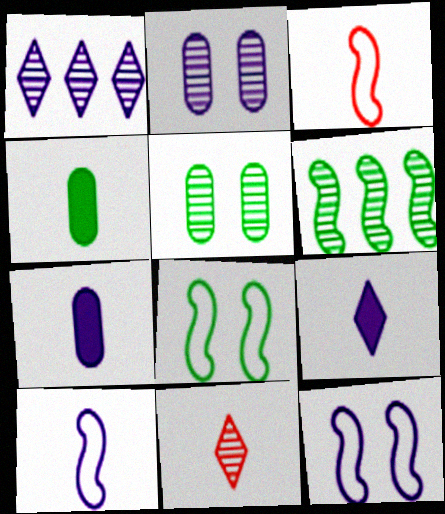[[1, 7, 12], 
[2, 6, 11], 
[4, 10, 11]]